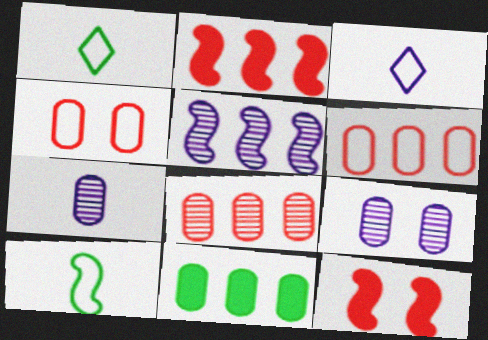[[1, 2, 9], 
[4, 7, 11], 
[5, 10, 12]]